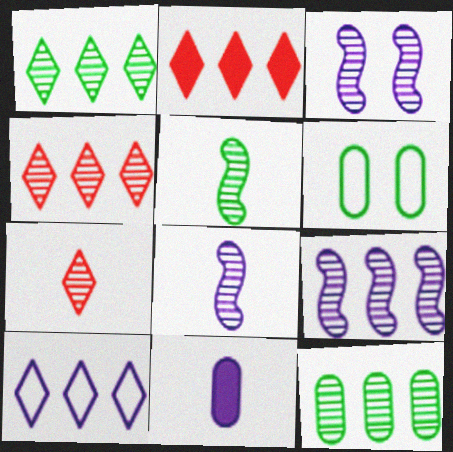[[1, 2, 10], 
[2, 6, 8], 
[3, 7, 12], 
[3, 8, 9], 
[3, 10, 11], 
[4, 9, 12]]